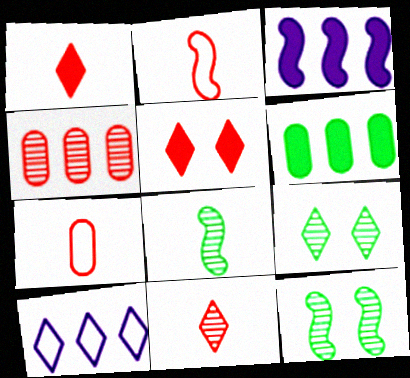[[1, 9, 10], 
[2, 3, 12], 
[2, 4, 5], 
[3, 7, 9]]